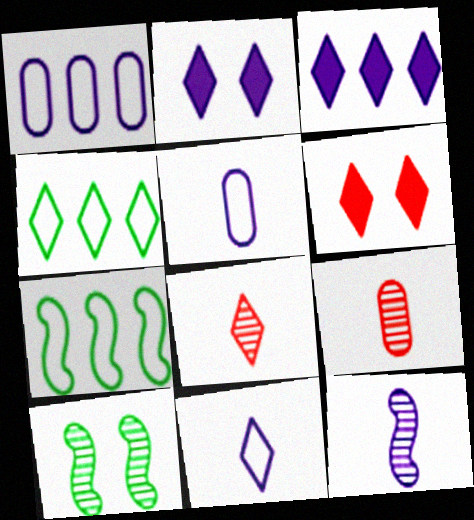[[1, 2, 12], 
[2, 4, 8], 
[2, 7, 9]]